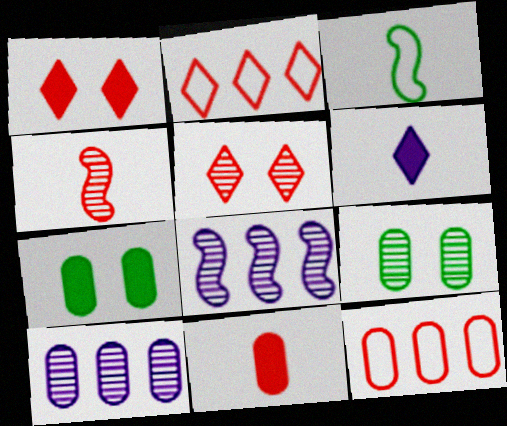[[1, 3, 10], 
[1, 4, 12]]